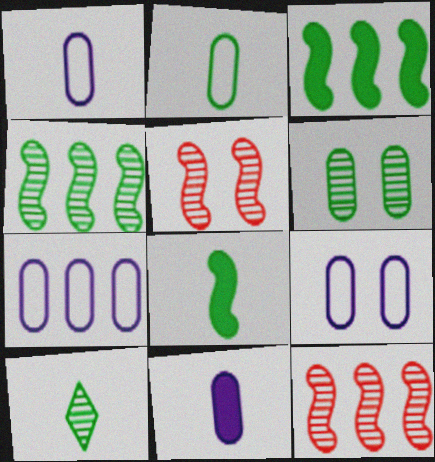[[1, 7, 9], 
[2, 8, 10], 
[4, 6, 10]]